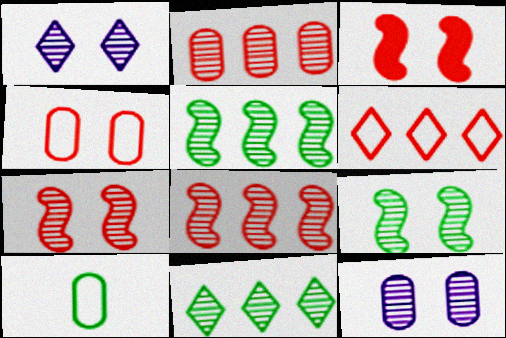[]